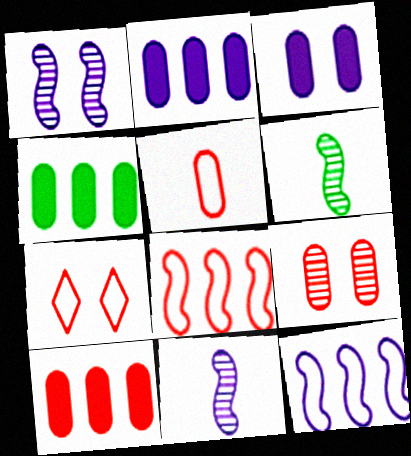[[2, 4, 10], 
[2, 6, 7], 
[4, 7, 11], 
[5, 7, 8], 
[5, 9, 10]]